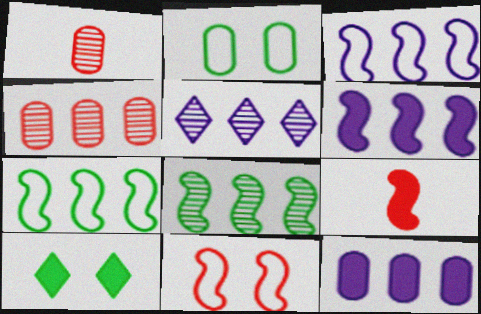[[1, 2, 12], 
[1, 3, 10], 
[2, 5, 9], 
[3, 5, 12], 
[4, 5, 8], 
[9, 10, 12]]